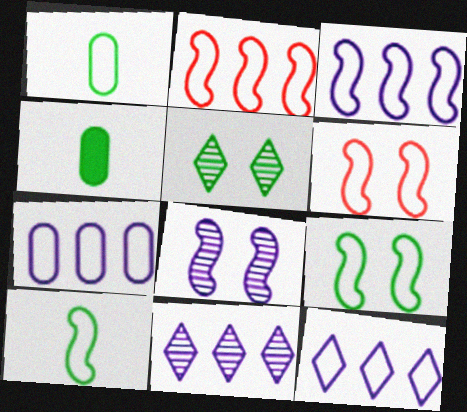[[1, 6, 12], 
[3, 6, 10], 
[3, 7, 12], 
[4, 6, 11]]